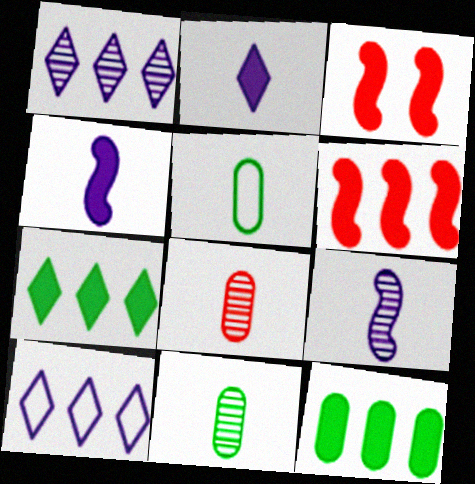[[1, 3, 5], 
[2, 3, 12], 
[3, 10, 11]]